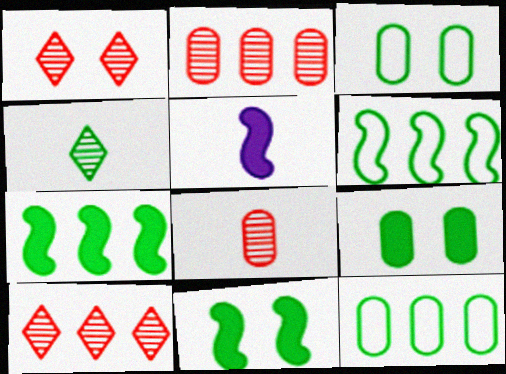[[1, 5, 12], 
[3, 4, 7], 
[3, 5, 10], 
[4, 6, 9], 
[4, 11, 12]]